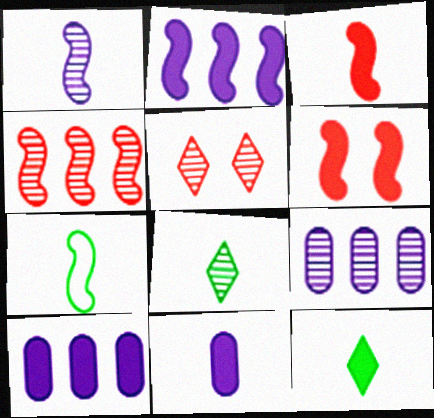[[1, 3, 7], 
[3, 11, 12], 
[5, 7, 10], 
[6, 10, 12]]